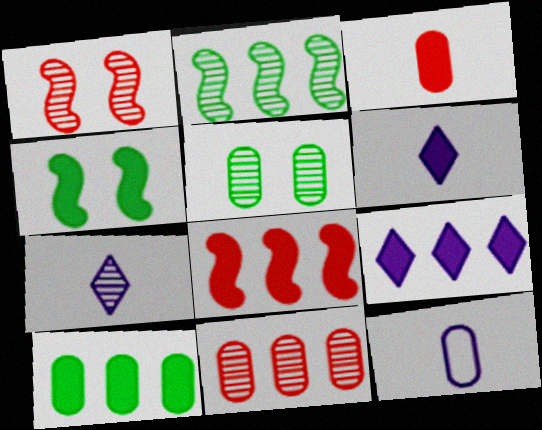[[3, 4, 9], 
[8, 9, 10]]